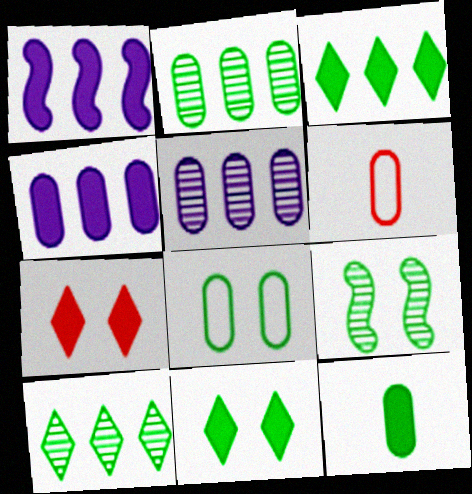[[1, 7, 12], 
[2, 8, 12], 
[8, 9, 11]]